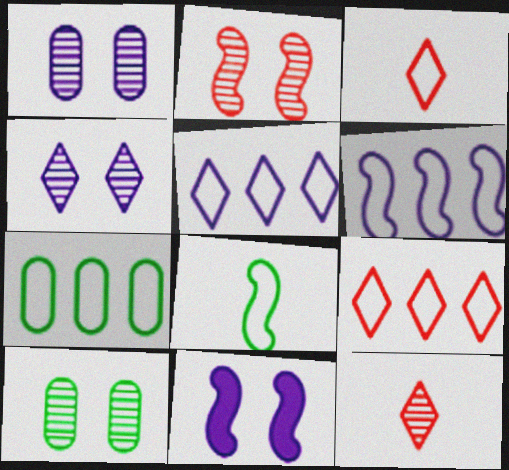[[2, 4, 10], 
[6, 7, 9], 
[7, 11, 12]]